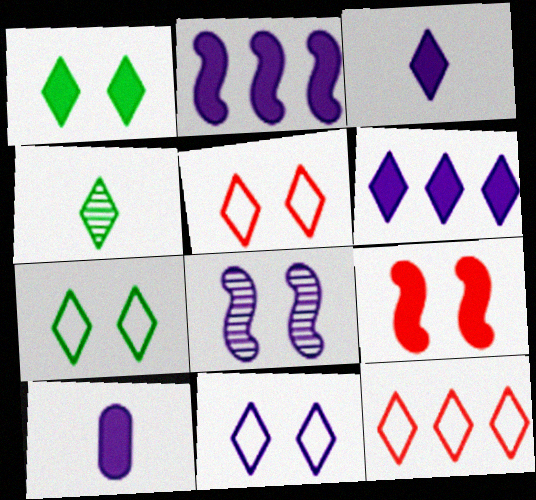[[4, 5, 6], 
[5, 7, 11]]